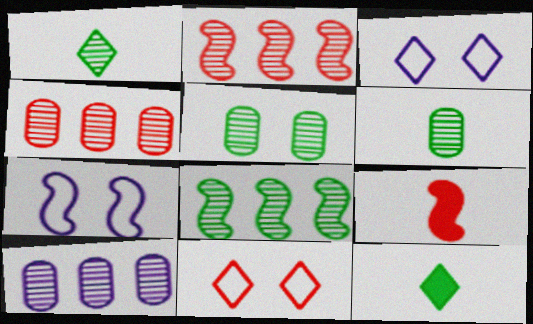[[1, 5, 8], 
[4, 7, 12], 
[4, 9, 11], 
[7, 8, 9]]